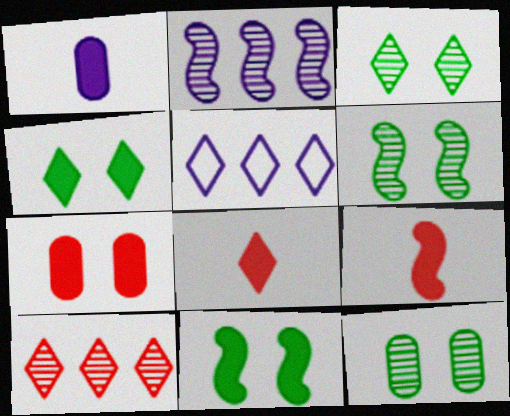[[3, 5, 8], 
[3, 6, 12], 
[5, 9, 12]]